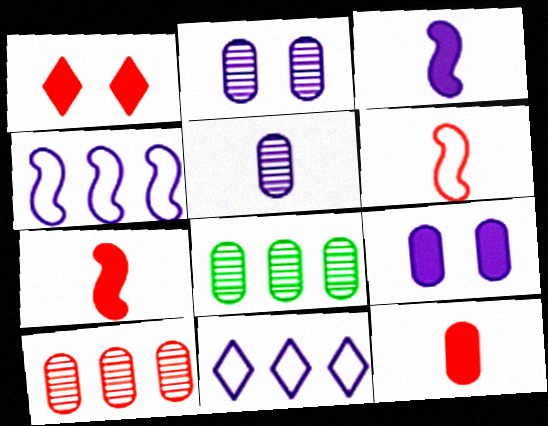[[1, 6, 10], 
[2, 3, 11]]